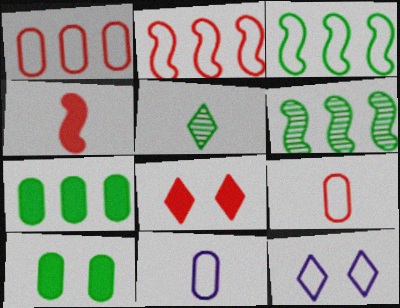[[3, 5, 10], 
[3, 9, 12], 
[4, 5, 11], 
[6, 8, 11]]